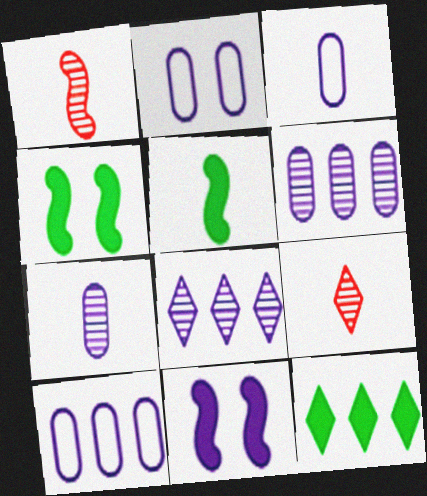[[1, 2, 12], 
[2, 3, 10], 
[3, 5, 9], 
[3, 8, 11], 
[4, 9, 10]]